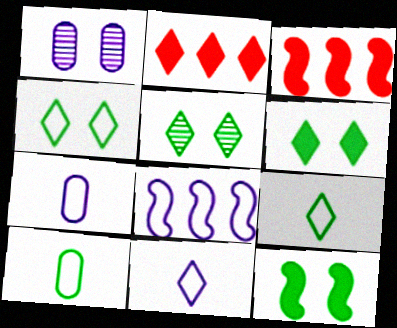[[1, 3, 9], 
[2, 5, 11], 
[3, 5, 7], 
[4, 5, 6]]